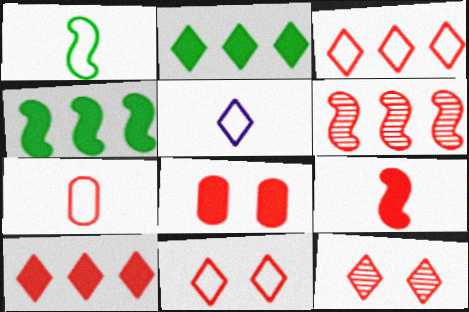[[1, 5, 7], 
[2, 5, 12], 
[8, 9, 10]]